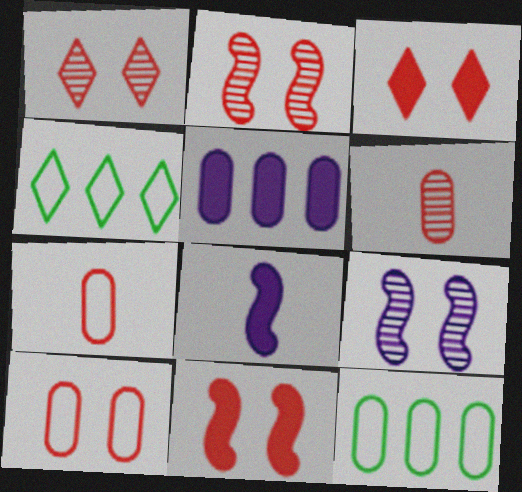[[1, 8, 12], 
[1, 10, 11], 
[2, 3, 10]]